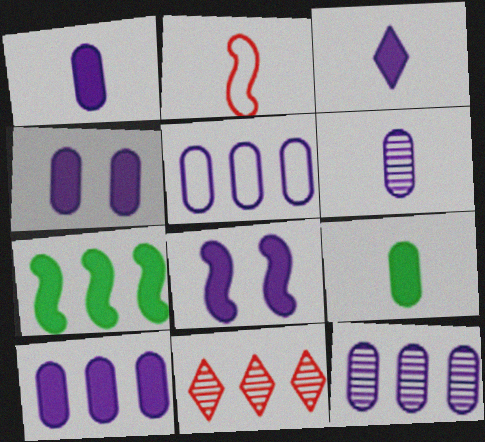[[1, 4, 10], 
[3, 8, 10], 
[4, 5, 6], 
[5, 7, 11], 
[5, 10, 12]]